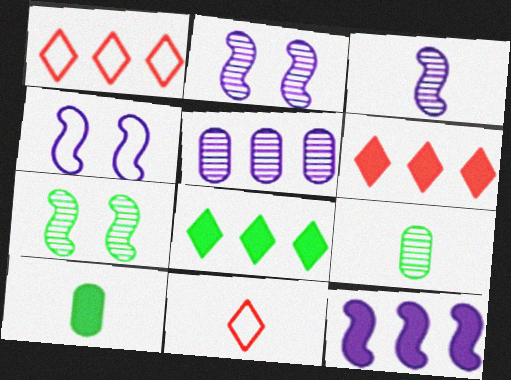[[1, 2, 10], 
[3, 4, 12], 
[3, 10, 11], 
[4, 6, 9]]